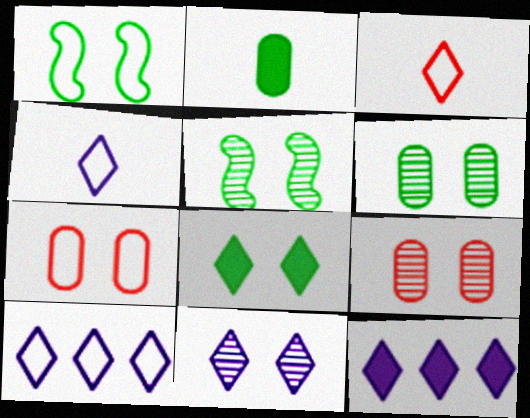[[1, 6, 8], 
[4, 11, 12], 
[5, 9, 11]]